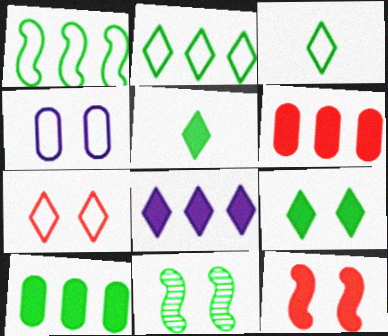[[3, 10, 11]]